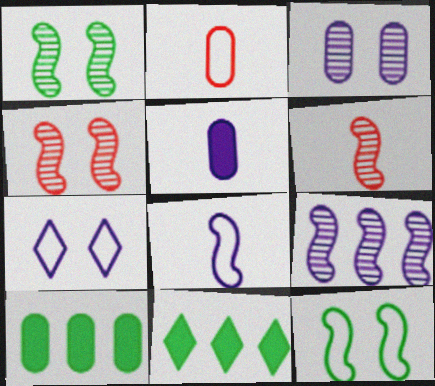[[1, 6, 9], 
[2, 3, 10], 
[5, 7, 9], 
[6, 7, 10]]